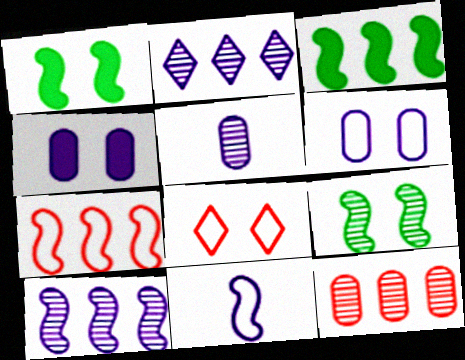[[2, 4, 11], 
[3, 5, 8], 
[3, 7, 10], 
[4, 8, 9]]